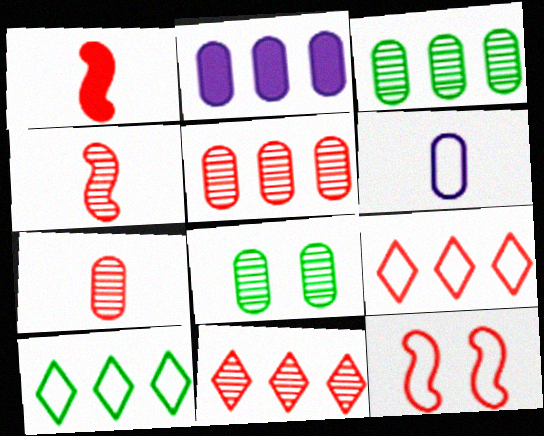[[6, 10, 12]]